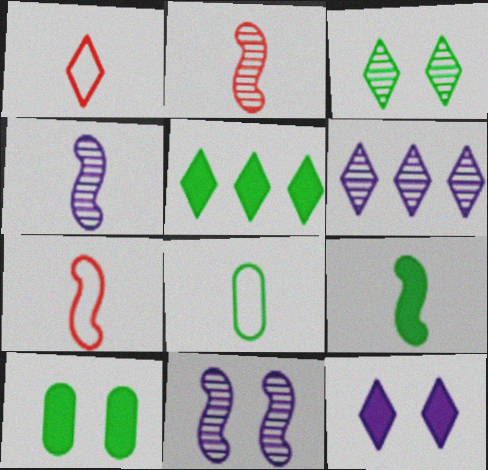[[4, 7, 9], 
[5, 9, 10], 
[6, 7, 10]]